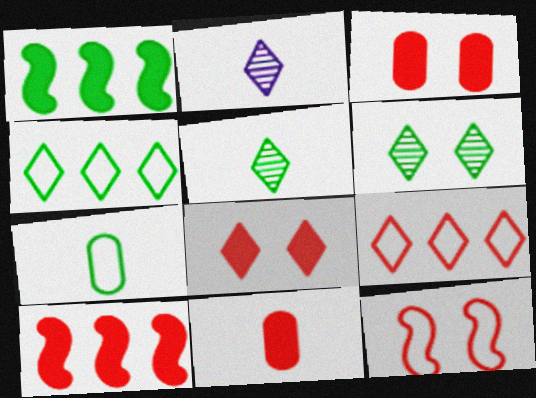[[1, 6, 7], 
[2, 4, 8], 
[8, 10, 11]]